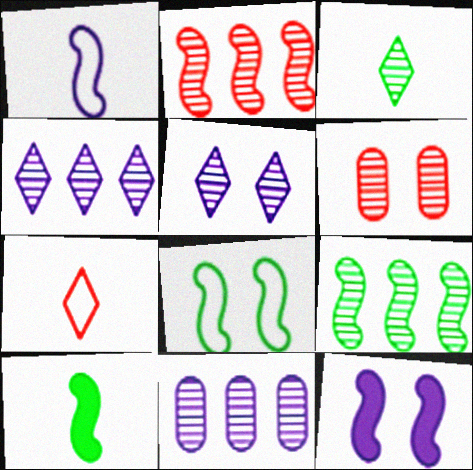[[8, 9, 10]]